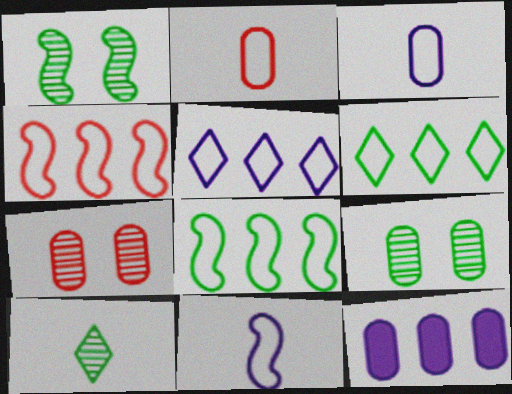[[2, 9, 12]]